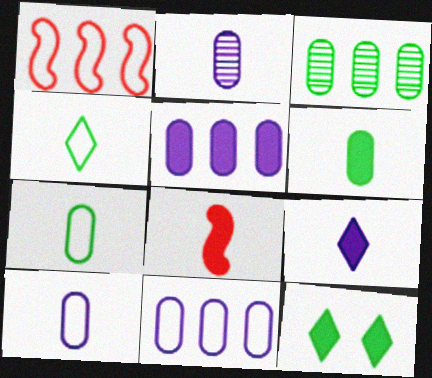[[1, 2, 12], 
[2, 4, 8], 
[5, 8, 12], 
[6, 8, 9]]